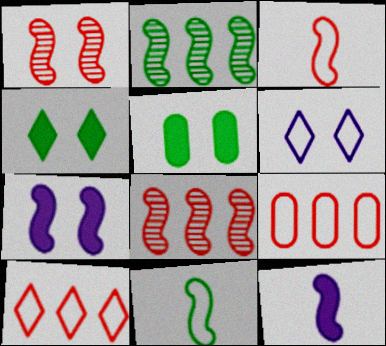[[1, 5, 6], 
[2, 3, 7], 
[6, 9, 11], 
[7, 8, 11]]